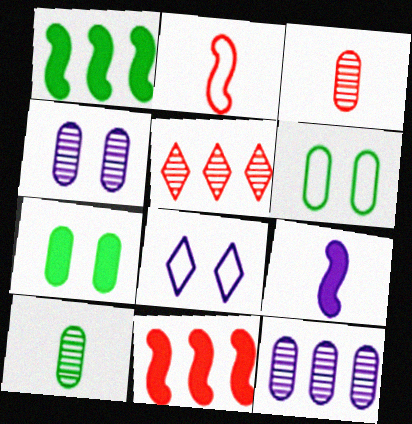[[1, 3, 8], 
[5, 6, 9], 
[8, 9, 12], 
[8, 10, 11]]